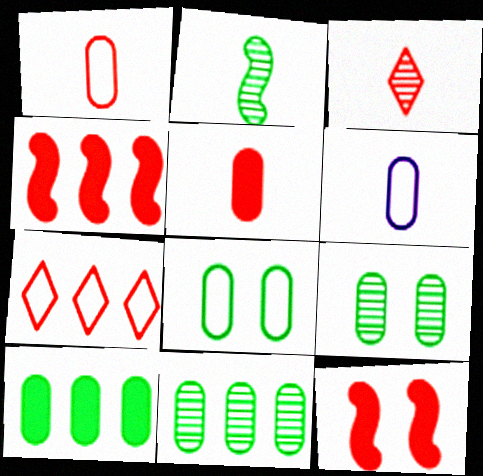[]